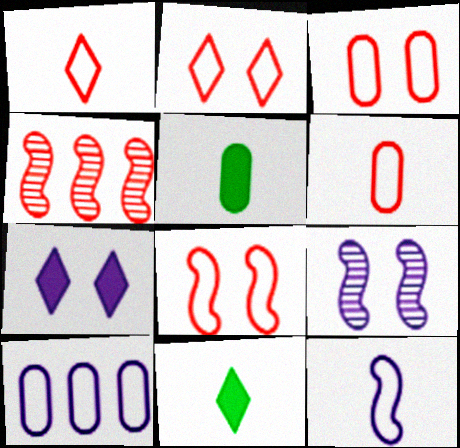[[2, 3, 8]]